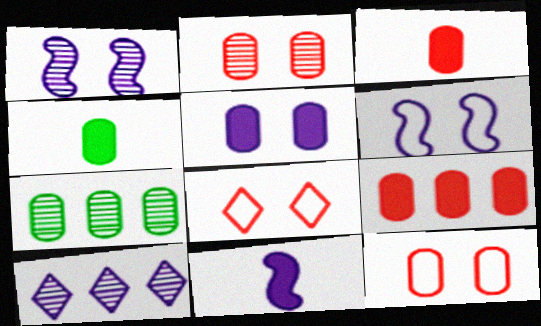[[4, 5, 9], 
[7, 8, 11]]